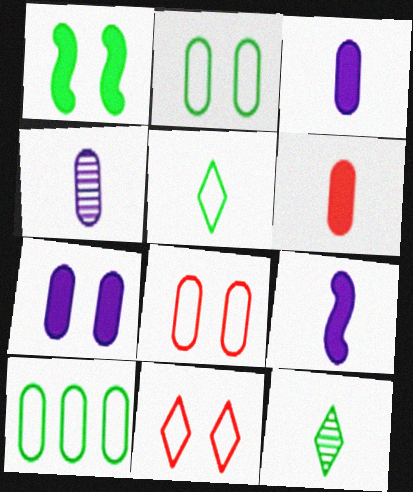[[1, 10, 12]]